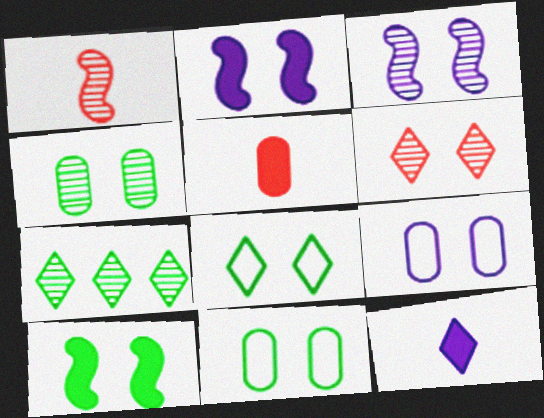[[2, 6, 11], 
[3, 4, 6], 
[4, 8, 10], 
[6, 9, 10]]